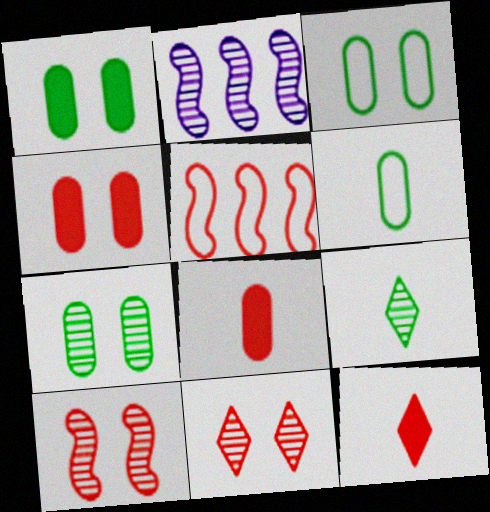[[1, 3, 7], 
[2, 3, 12], 
[5, 8, 11]]